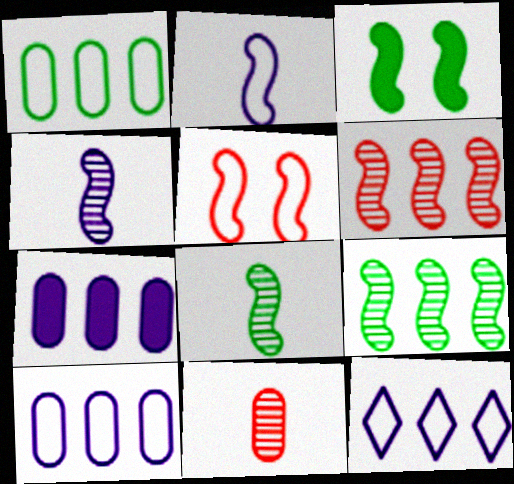[[2, 3, 6], 
[3, 11, 12]]